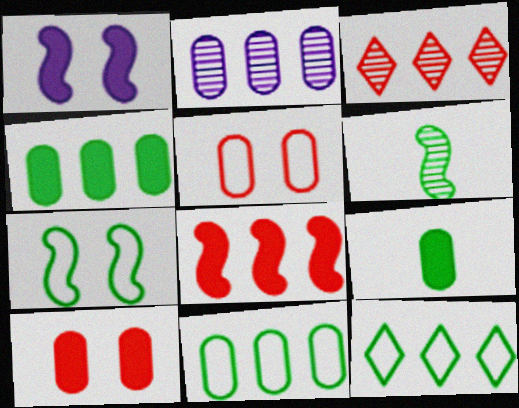[[2, 5, 9], 
[2, 8, 12]]